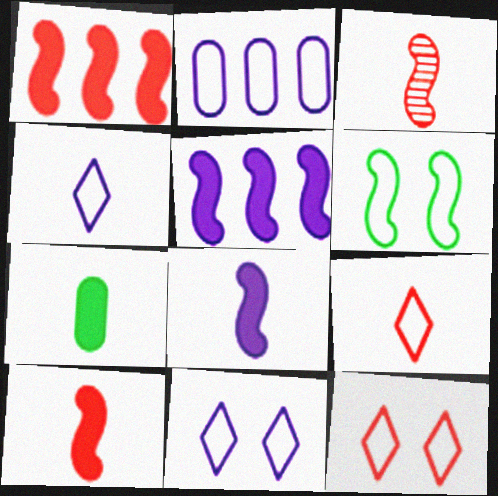[[2, 6, 9], 
[3, 4, 7], 
[3, 5, 6]]